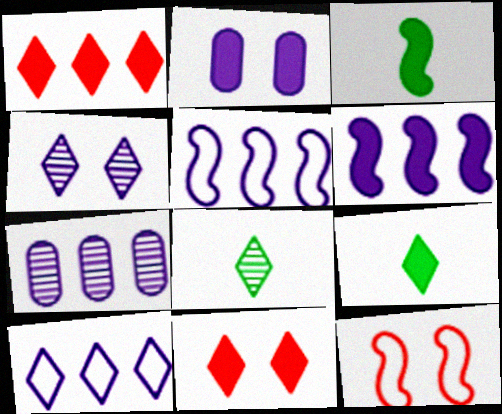[[1, 2, 3], 
[6, 7, 10], 
[7, 9, 12], 
[8, 10, 11]]